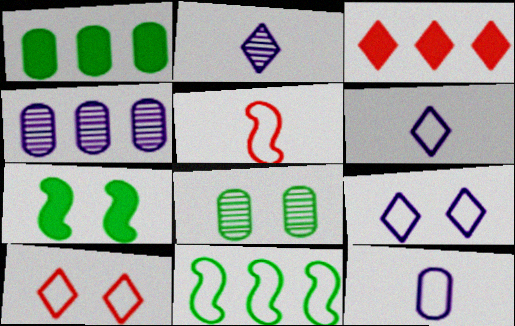[[3, 4, 11], 
[10, 11, 12]]